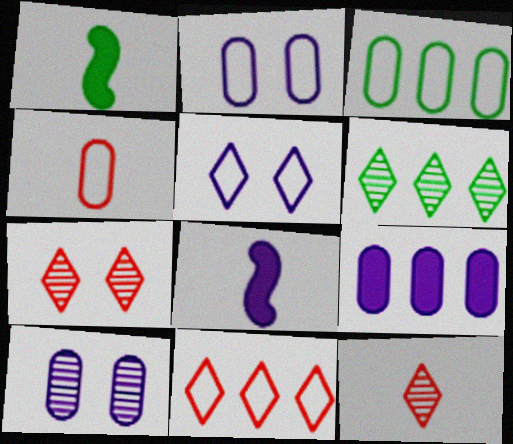[[1, 10, 11], 
[2, 3, 4], 
[3, 7, 8]]